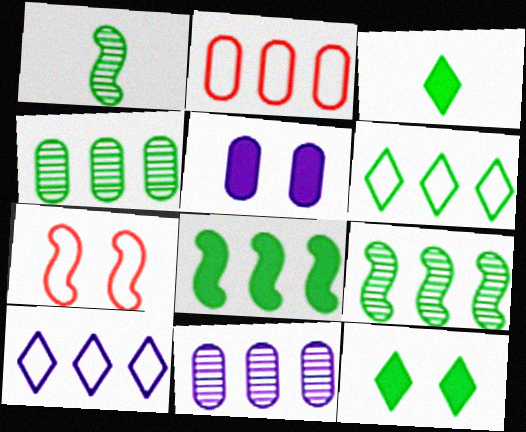[[3, 7, 11], 
[4, 6, 8]]